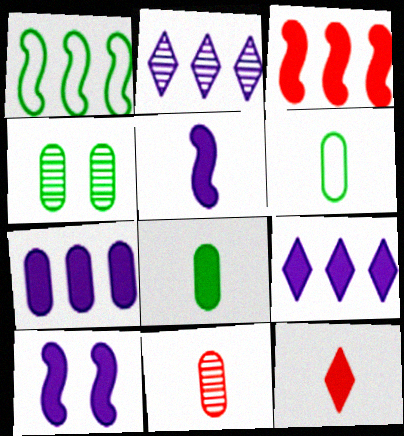[[5, 8, 12]]